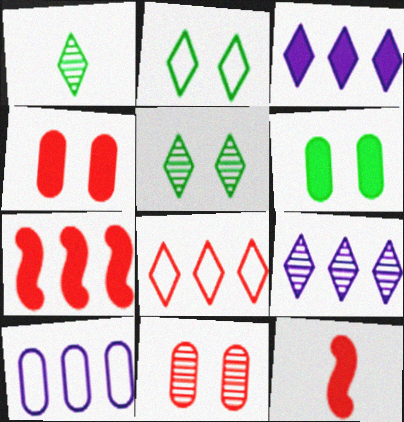[[3, 6, 12], 
[5, 10, 12], 
[8, 11, 12]]